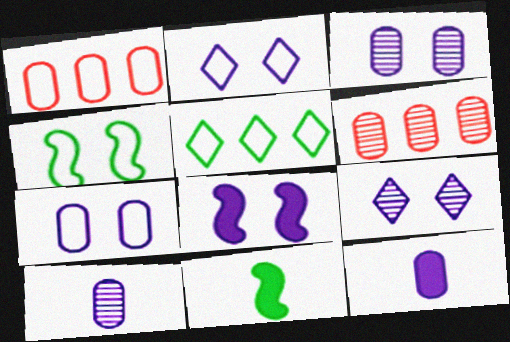[[1, 9, 11], 
[2, 3, 8], 
[2, 6, 11], 
[7, 8, 9]]